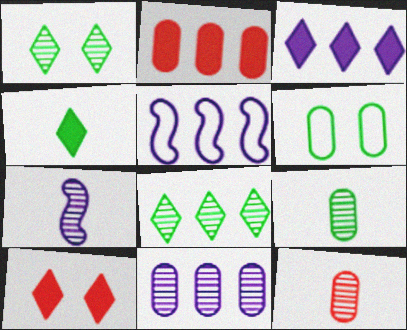[[2, 5, 8], 
[3, 4, 10], 
[3, 5, 11], 
[5, 9, 10]]